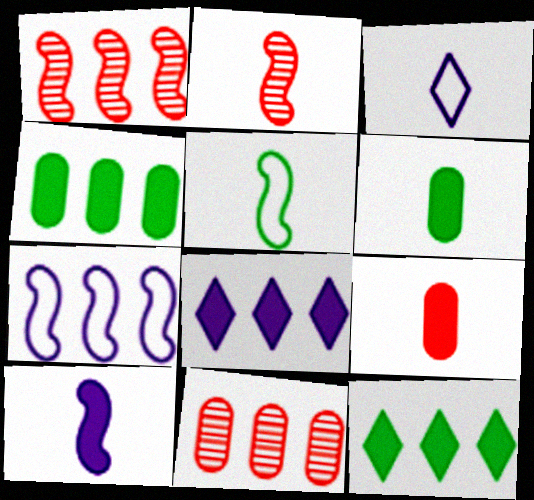[[2, 3, 6], 
[2, 5, 10], 
[7, 11, 12]]